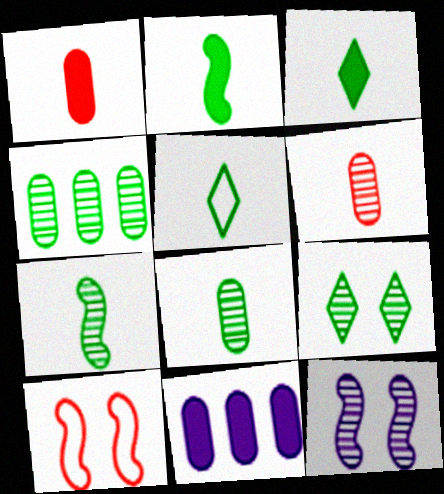[[2, 5, 8], 
[4, 7, 9]]